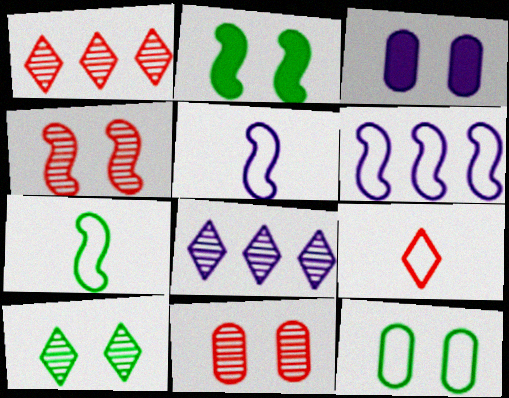[[1, 3, 7], 
[2, 10, 12], 
[3, 5, 8], 
[3, 11, 12], 
[6, 9, 12]]